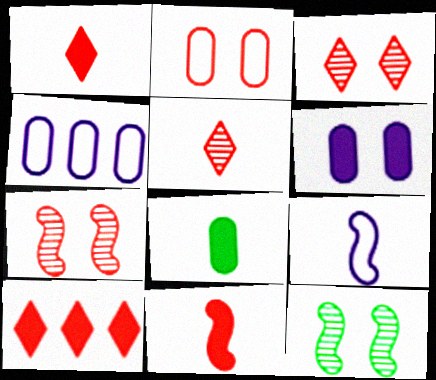[[1, 4, 12], 
[5, 8, 9]]